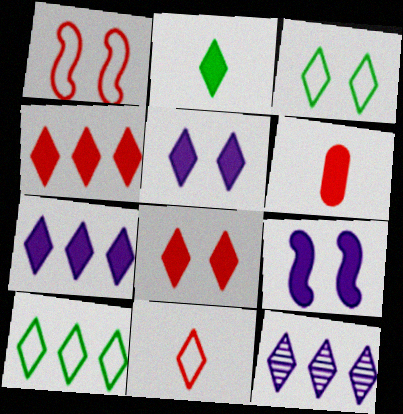[[2, 4, 5], 
[2, 7, 8], 
[4, 10, 12]]